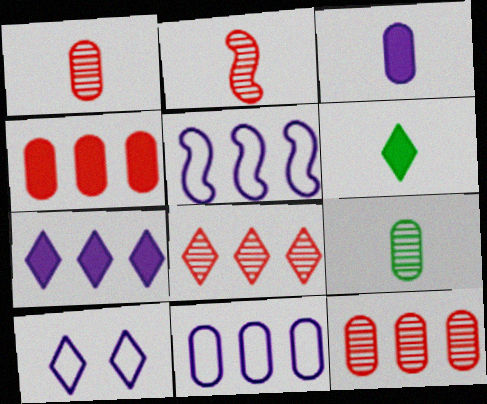[[6, 8, 10]]